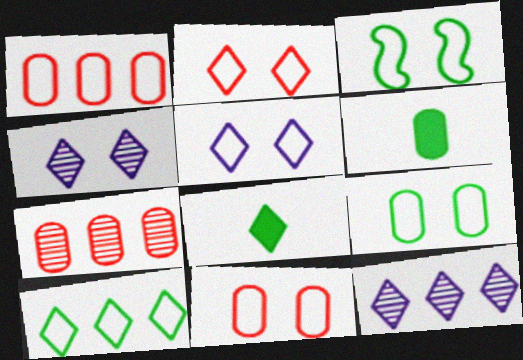[[2, 8, 12], 
[3, 5, 11]]